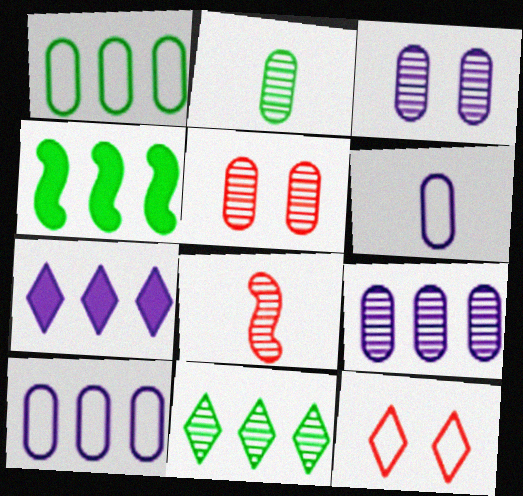[[1, 4, 11], 
[2, 5, 9], 
[3, 8, 11]]